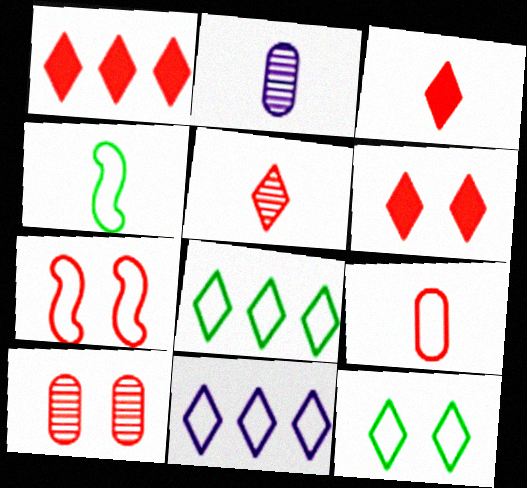[[1, 3, 6], 
[2, 3, 4], 
[6, 7, 10]]